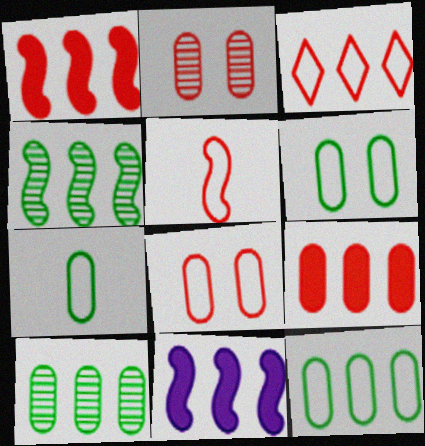[[3, 5, 8], 
[3, 10, 11], 
[6, 7, 12]]